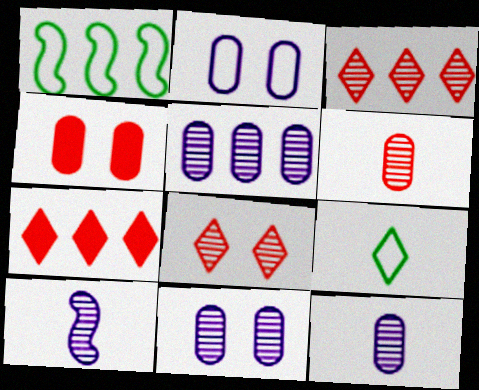[[1, 5, 7], 
[5, 11, 12]]